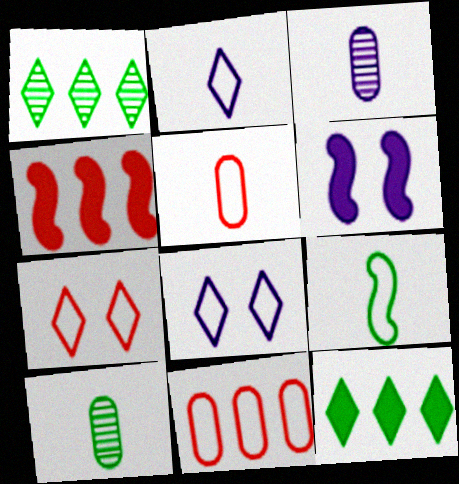[[1, 5, 6], 
[2, 5, 9], 
[4, 8, 10], 
[8, 9, 11]]